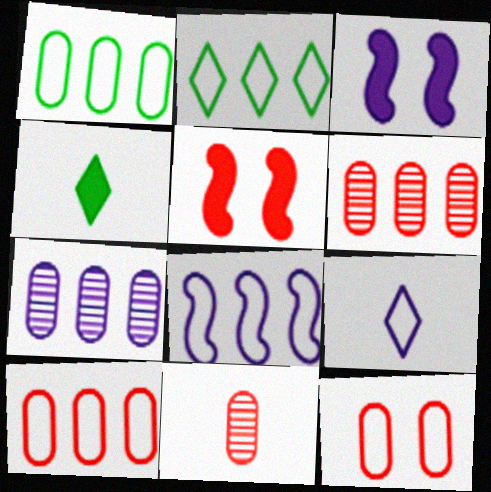[[2, 3, 11], 
[2, 8, 10], 
[3, 7, 9]]